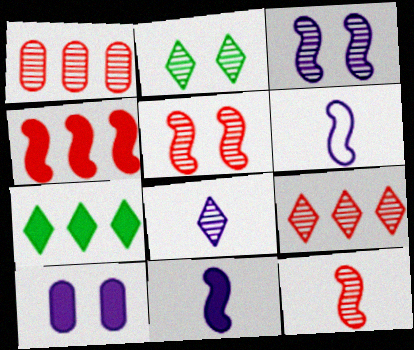[[2, 8, 9]]